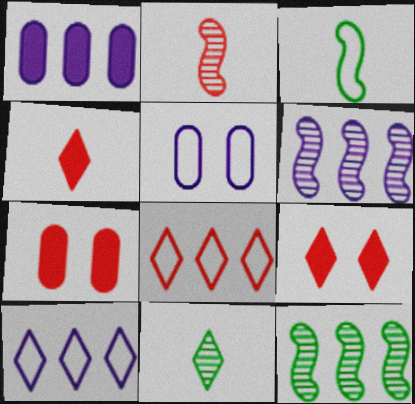[[1, 6, 10], 
[1, 8, 12], 
[2, 7, 8], 
[3, 5, 8], 
[4, 5, 12], 
[9, 10, 11]]